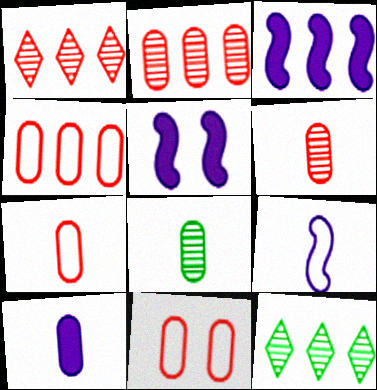[[3, 4, 12], 
[4, 7, 11], 
[5, 7, 12], 
[7, 8, 10]]